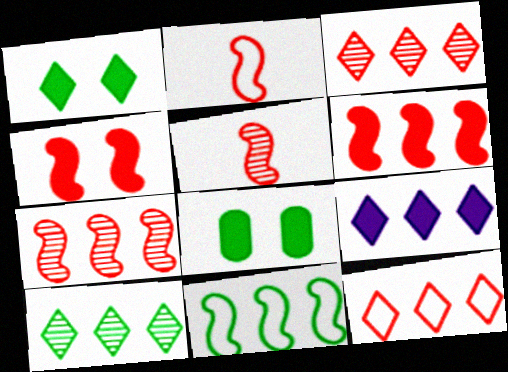[[2, 4, 7], 
[9, 10, 12]]